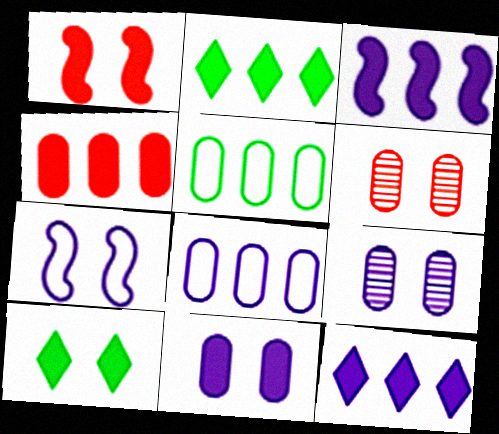[[1, 10, 11], 
[2, 3, 4], 
[6, 7, 10]]